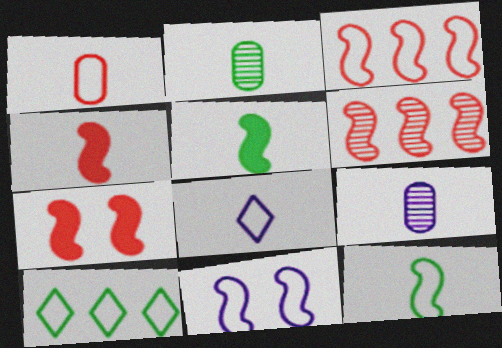[[1, 8, 12], 
[1, 10, 11], 
[2, 4, 8], 
[3, 11, 12], 
[5, 6, 11], 
[7, 9, 10]]